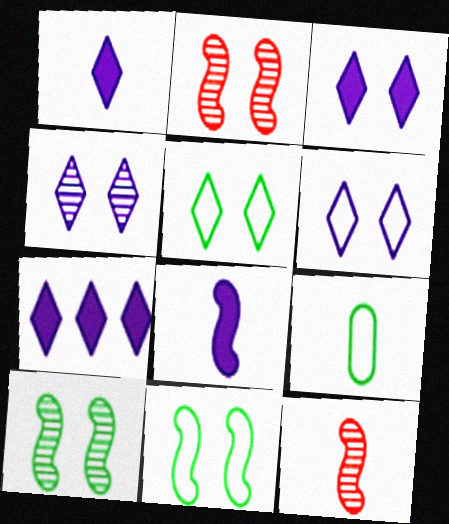[[1, 3, 7], 
[1, 9, 12], 
[2, 7, 9], 
[3, 4, 6]]